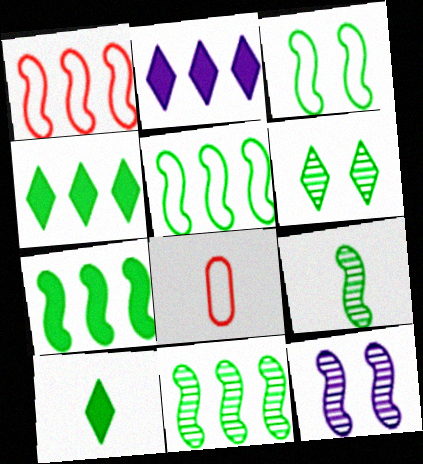[[3, 7, 9], 
[4, 8, 12], 
[5, 7, 11]]